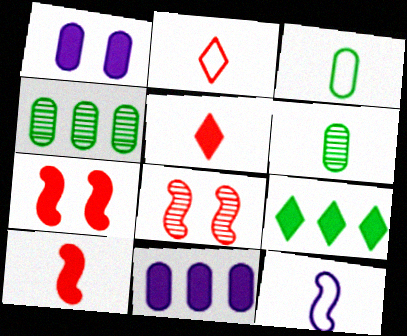[[1, 9, 10], 
[2, 3, 12], 
[5, 6, 12]]